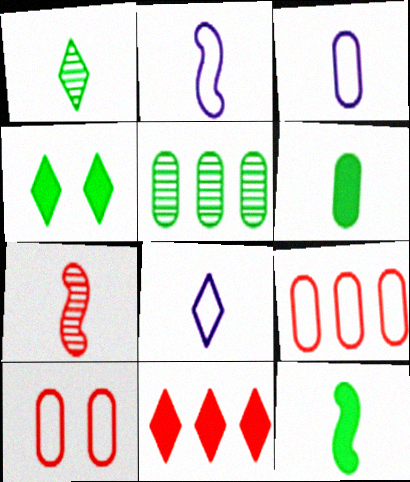[[2, 3, 8], 
[2, 7, 12], 
[6, 7, 8], 
[7, 10, 11]]